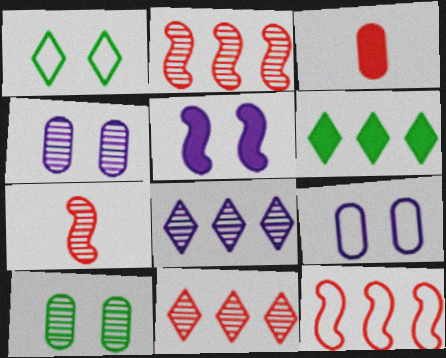[[3, 5, 6], 
[6, 7, 9], 
[7, 8, 10]]